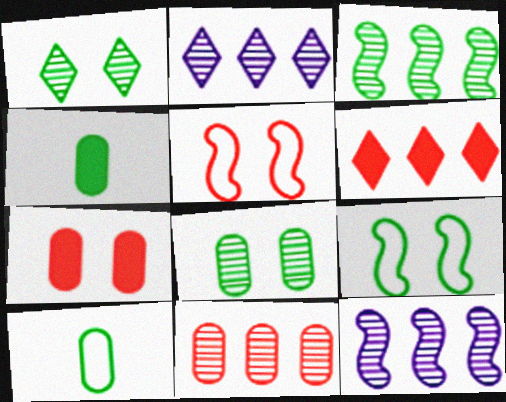[[2, 3, 11], 
[2, 4, 5]]